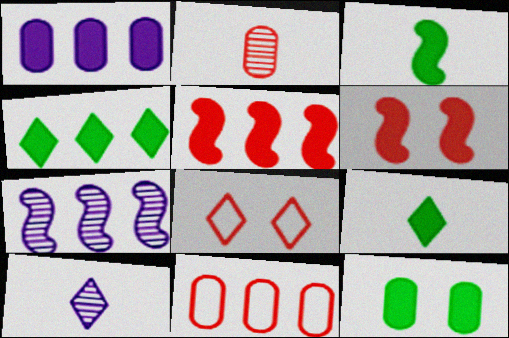[[1, 4, 5], 
[1, 6, 9], 
[2, 5, 8], 
[3, 4, 12], 
[4, 7, 11], 
[4, 8, 10]]